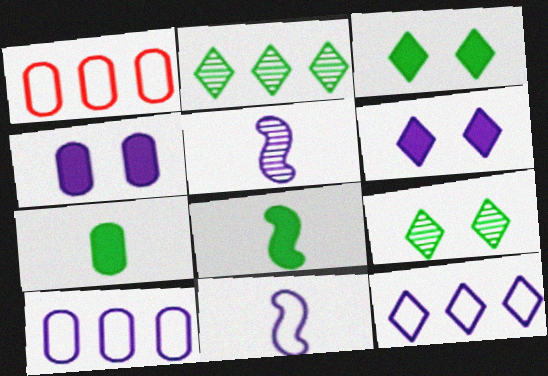[[1, 3, 5], 
[4, 5, 12], 
[5, 6, 10]]